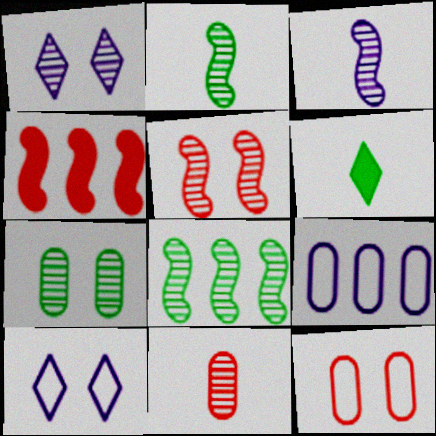[[1, 5, 7], 
[1, 8, 11], 
[3, 5, 8], 
[5, 6, 9]]